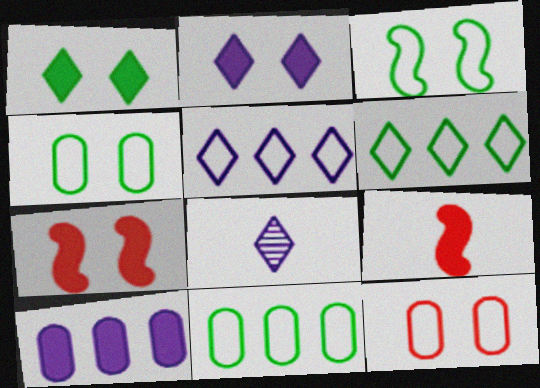[[1, 9, 10], 
[2, 5, 8], 
[7, 8, 11]]